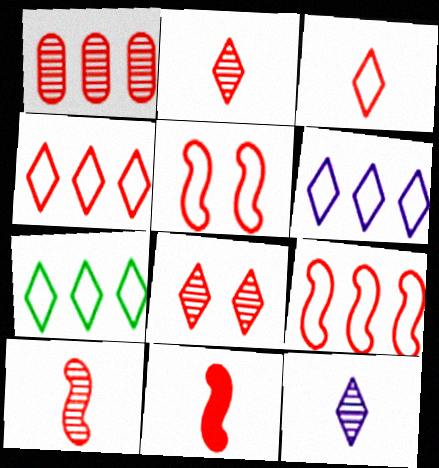[[1, 8, 10], 
[4, 6, 7]]